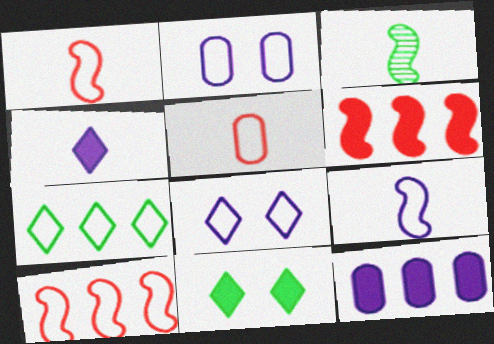[[1, 2, 7], 
[3, 4, 5]]